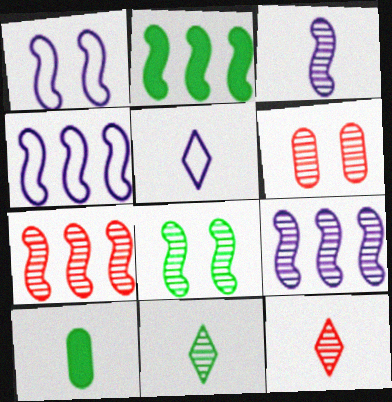[[2, 4, 7], 
[2, 5, 6], 
[3, 7, 8], 
[6, 7, 12], 
[6, 9, 11]]